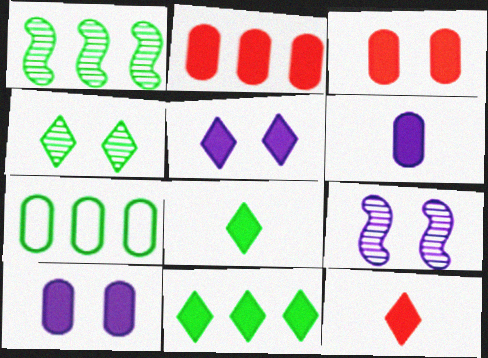[[1, 7, 11], 
[5, 11, 12], 
[7, 9, 12]]